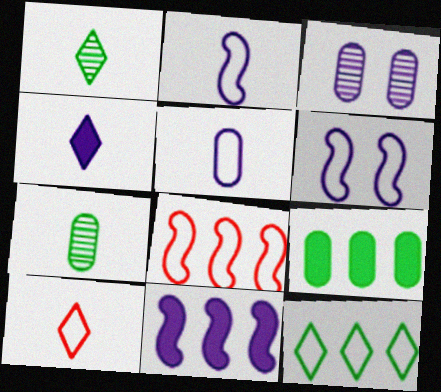[[1, 4, 10]]